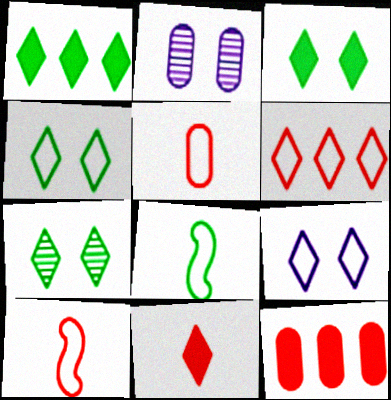[[1, 2, 10], 
[3, 4, 7]]